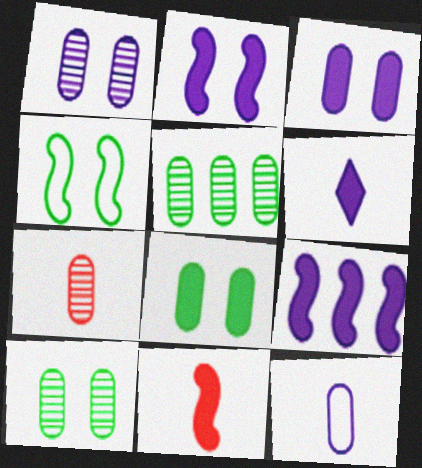[[1, 5, 7], 
[3, 6, 9]]